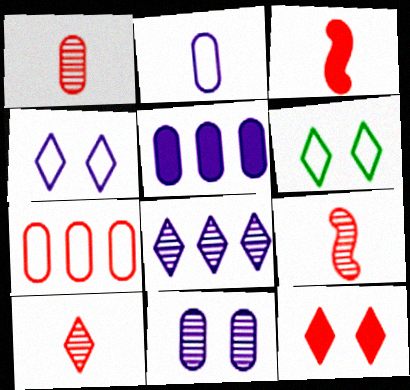[[1, 9, 10], 
[2, 5, 11], 
[5, 6, 9], 
[7, 9, 12]]